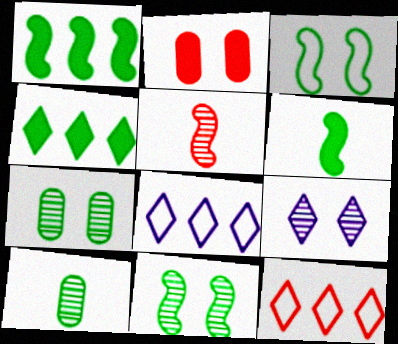[[2, 3, 9], 
[2, 5, 12], 
[3, 4, 10]]